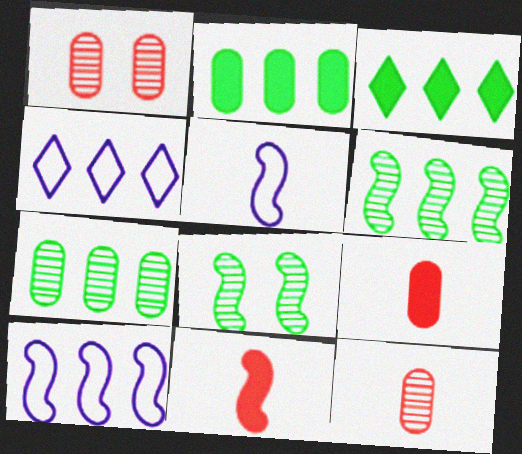[[1, 3, 5], 
[4, 8, 9], 
[8, 10, 11]]